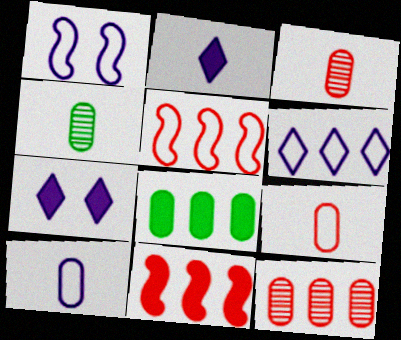[[1, 6, 10], 
[4, 5, 7]]